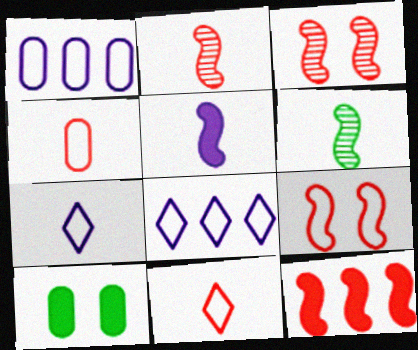[[2, 8, 10], 
[2, 9, 12]]